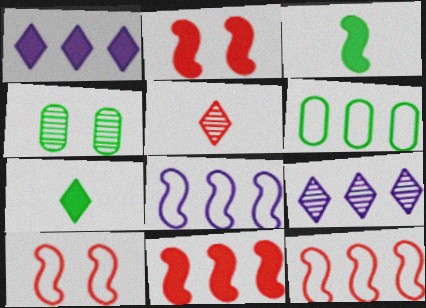[[6, 9, 11]]